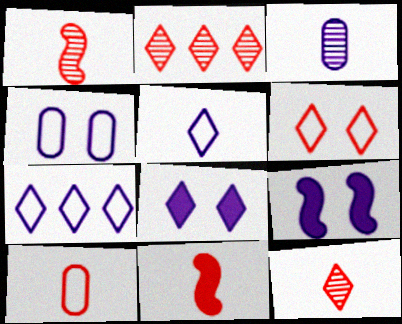[[3, 7, 9], 
[10, 11, 12]]